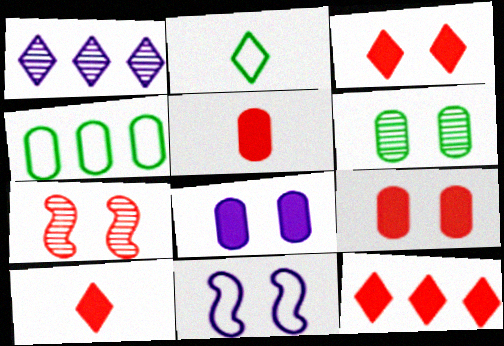[[1, 2, 3], 
[3, 6, 11], 
[3, 10, 12]]